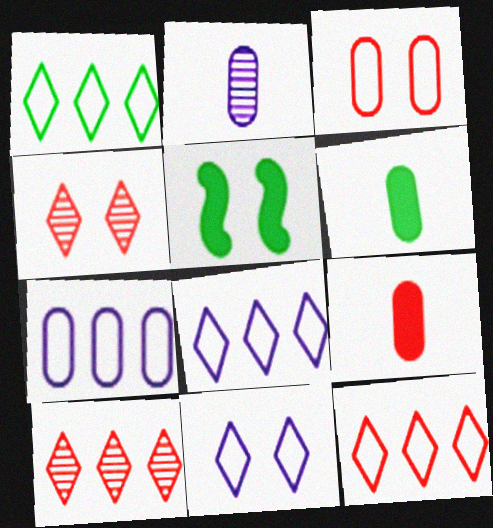[[1, 8, 12], 
[2, 5, 12]]